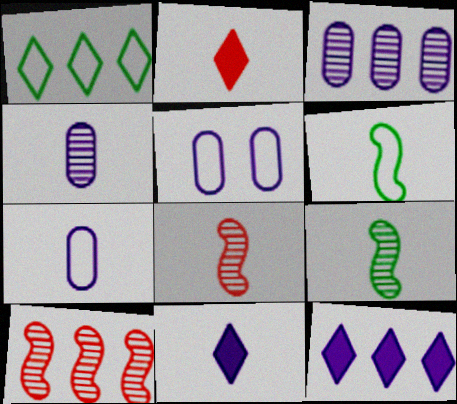[[2, 4, 6], 
[2, 7, 9]]